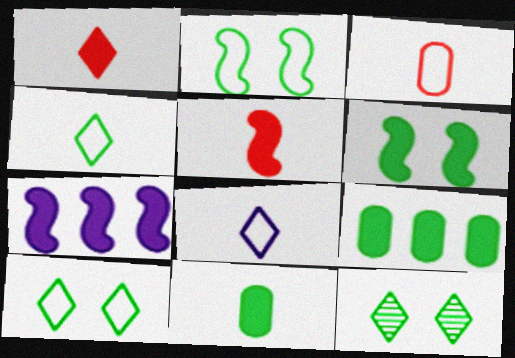[[3, 7, 12], 
[5, 6, 7]]